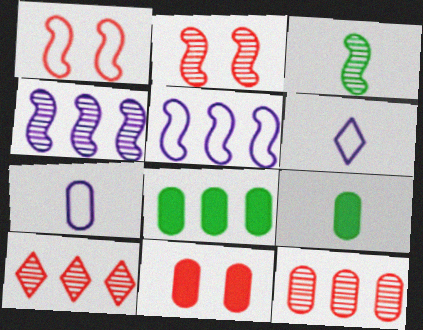[[2, 3, 4], 
[2, 6, 8], 
[5, 8, 10]]